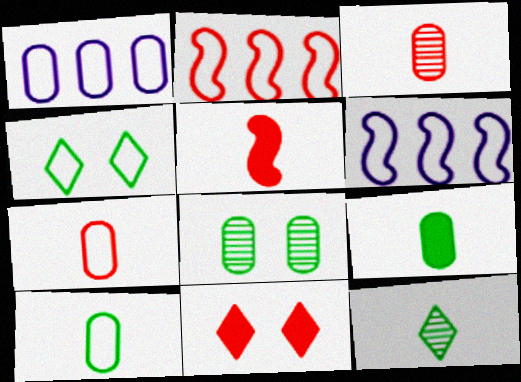[[2, 3, 11], 
[4, 6, 7]]